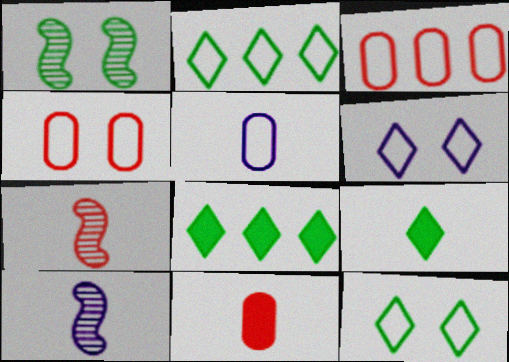[[4, 8, 10], 
[5, 7, 9]]